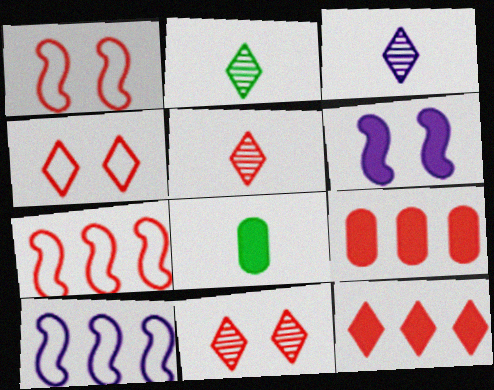[[1, 5, 9], 
[2, 3, 5], 
[4, 5, 12], 
[6, 8, 12], 
[8, 10, 11]]